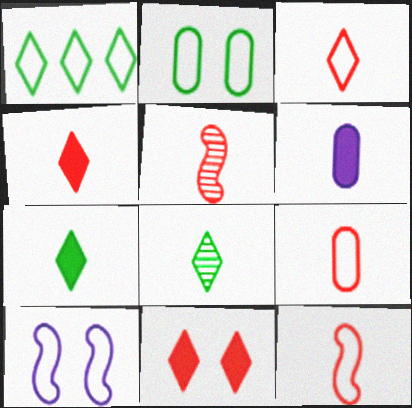[[1, 9, 10], 
[3, 9, 12], 
[4, 5, 9], 
[6, 8, 12]]